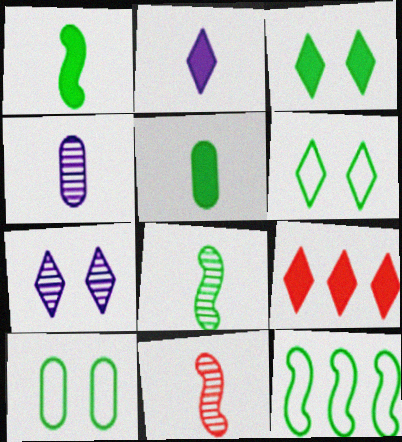[[2, 3, 9]]